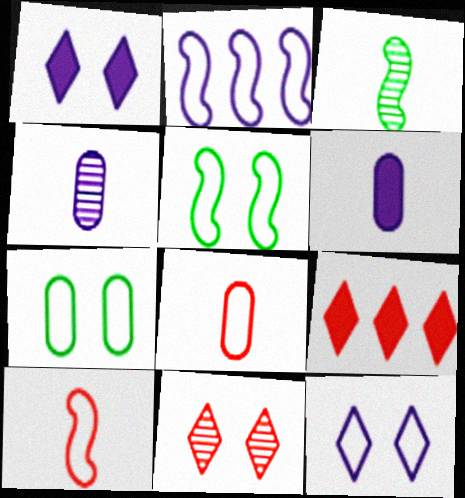[[1, 2, 4], 
[2, 5, 10], 
[4, 5, 9]]